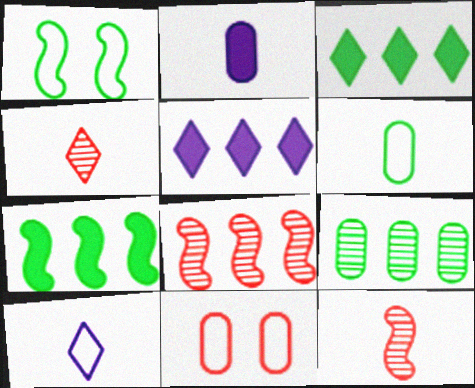[[2, 9, 11]]